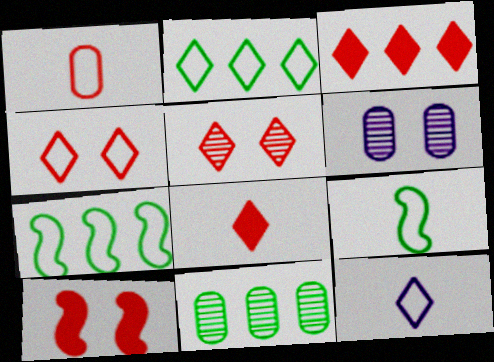[[1, 9, 12], 
[2, 4, 12], 
[3, 6, 9], 
[6, 7, 8], 
[10, 11, 12]]